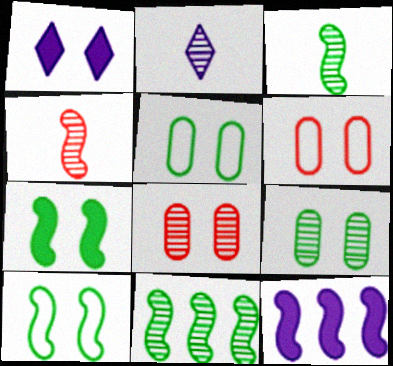[[1, 8, 10], 
[2, 8, 11], 
[4, 10, 12]]